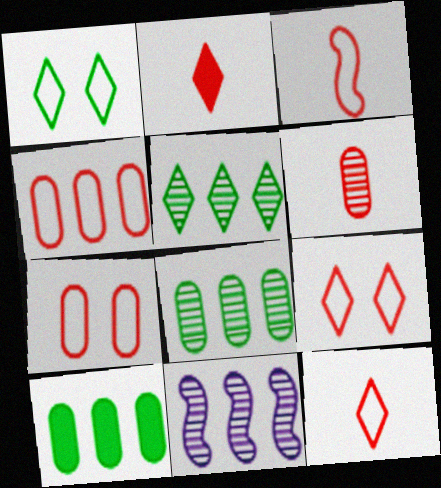[[2, 3, 6], 
[3, 4, 9]]